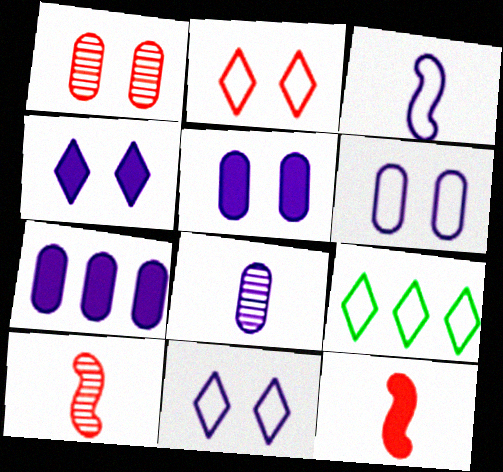[[5, 9, 10], 
[6, 7, 8]]